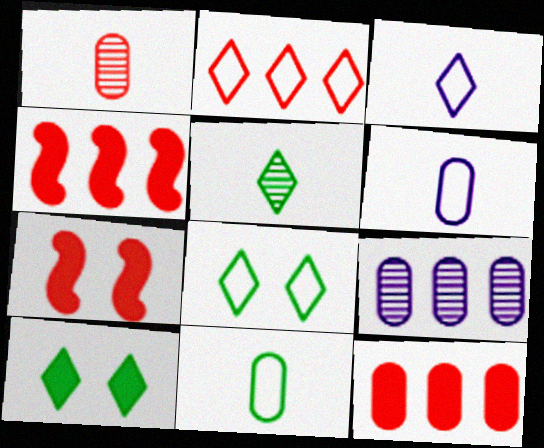[[1, 2, 7], 
[2, 3, 8]]